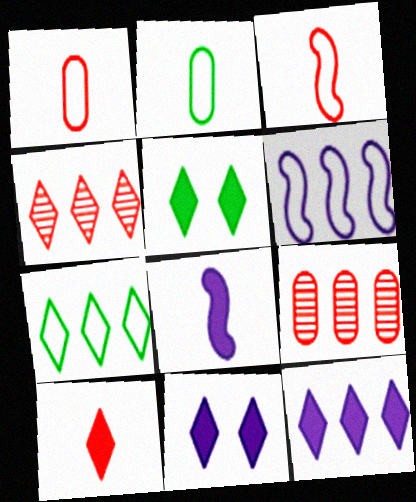[[4, 7, 12], 
[5, 10, 12]]